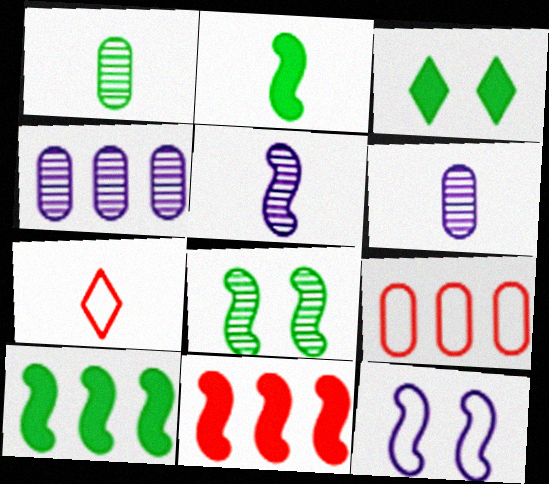[[2, 6, 7], 
[3, 5, 9]]